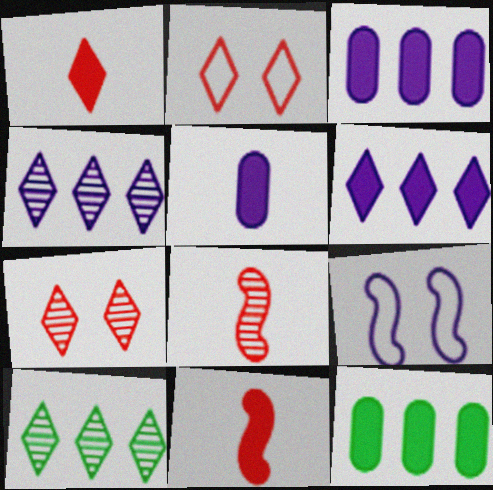[[4, 5, 9]]